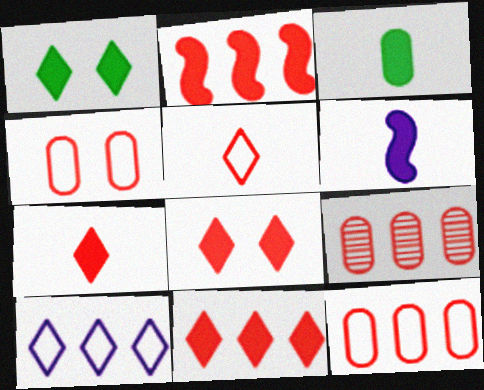[[3, 6, 7], 
[7, 8, 11]]